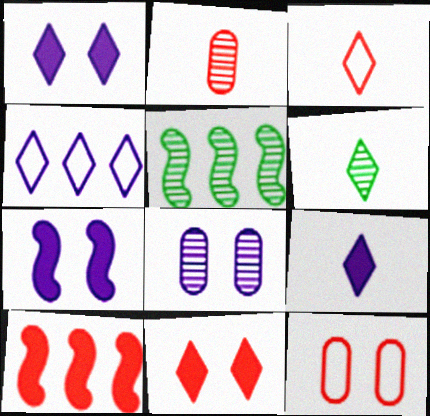[[3, 6, 9], 
[4, 6, 11], 
[5, 9, 12]]